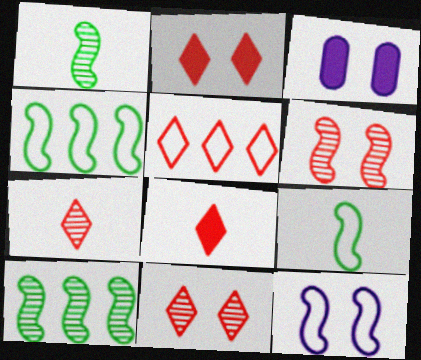[[1, 3, 5], 
[2, 5, 7], 
[3, 4, 7], 
[5, 8, 11]]